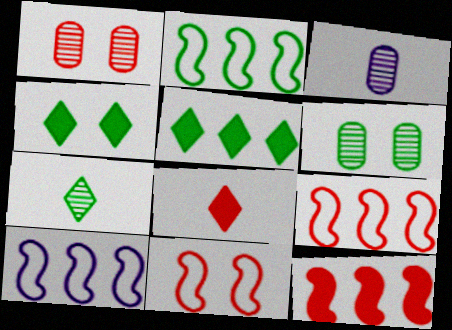[[1, 8, 9], 
[2, 9, 10], 
[3, 4, 9], 
[3, 5, 11], 
[6, 8, 10]]